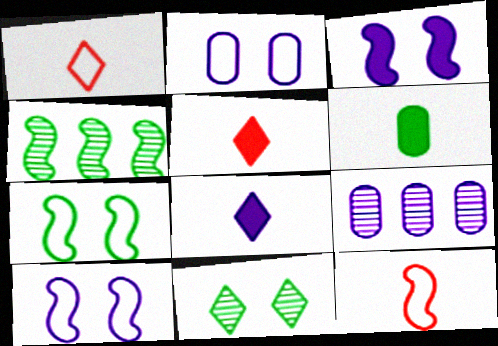[[2, 4, 5], 
[3, 4, 12], 
[5, 7, 9], 
[8, 9, 10]]